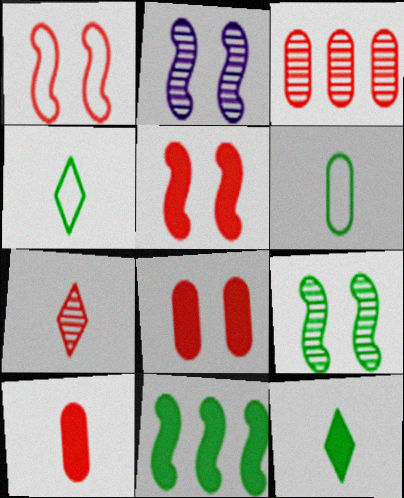[]